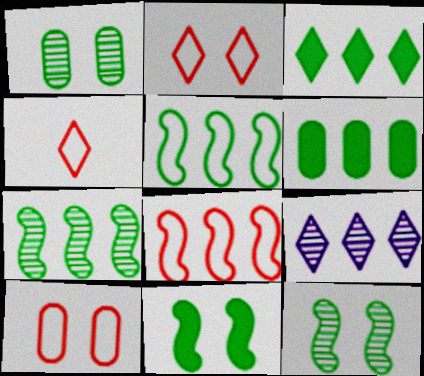[[4, 8, 10], 
[6, 8, 9]]